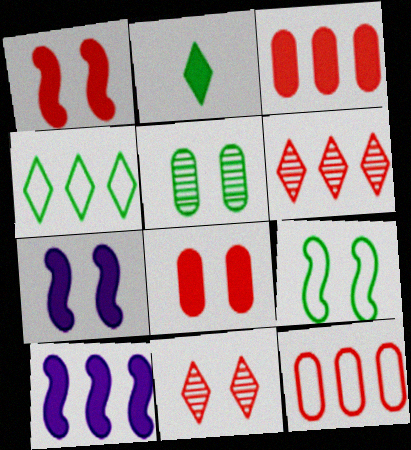[[2, 3, 7], 
[2, 8, 10]]